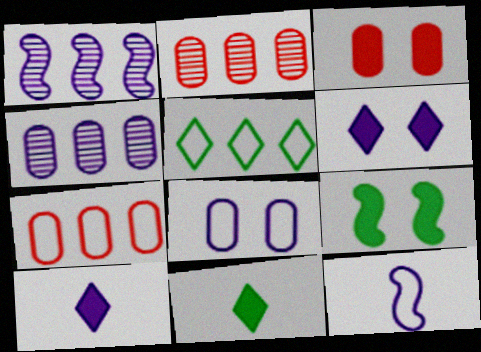[[1, 8, 10], 
[3, 6, 9], 
[4, 6, 12]]